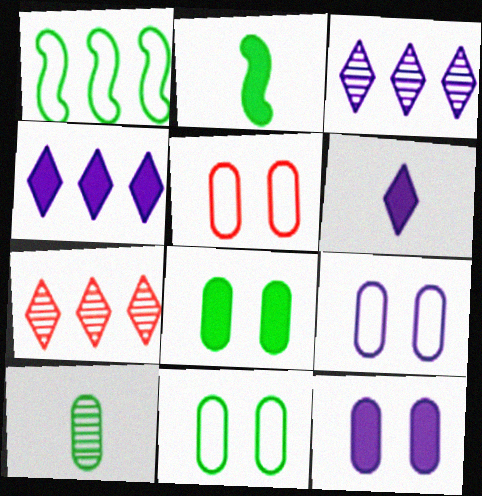[[2, 3, 5], 
[2, 7, 9], 
[5, 9, 11]]